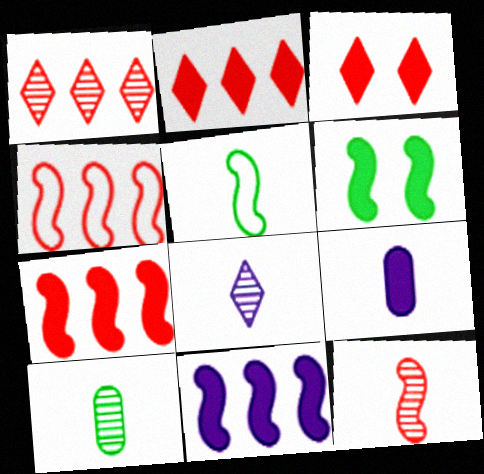[[2, 6, 9], 
[8, 10, 12]]